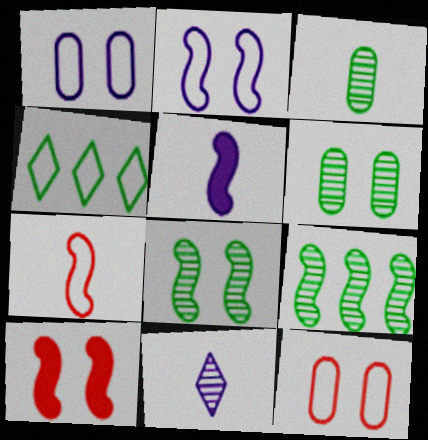[[1, 4, 7], 
[2, 8, 10]]